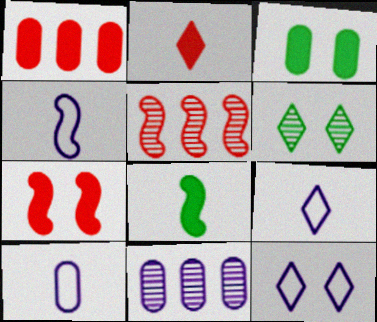[[1, 2, 7], 
[1, 4, 6], 
[3, 5, 9], 
[4, 9, 10]]